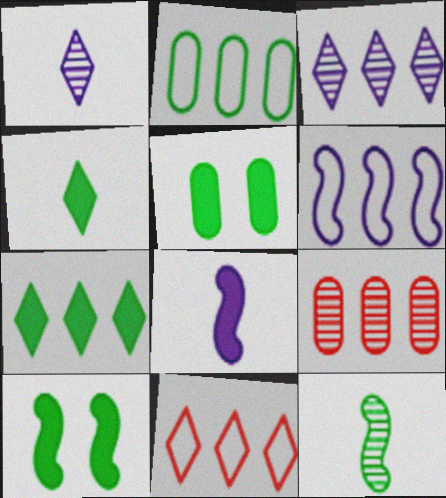[[2, 6, 11], 
[3, 7, 11], 
[6, 7, 9]]